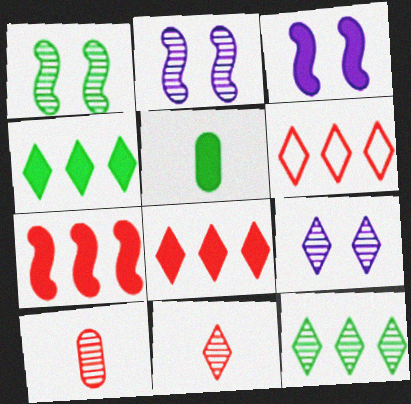[[2, 5, 6], 
[2, 10, 12], 
[3, 5, 8], 
[9, 11, 12]]